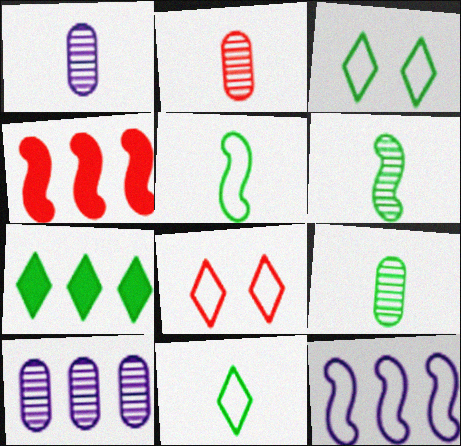[[1, 2, 9], 
[1, 3, 4], 
[2, 4, 8]]